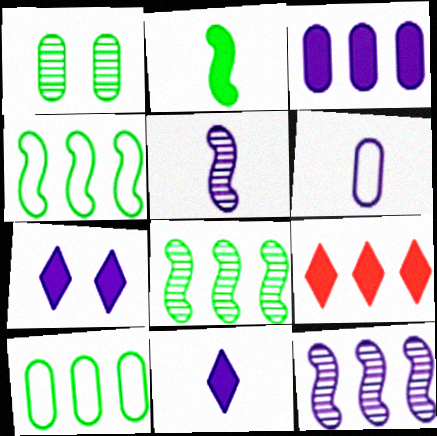[[5, 6, 11], 
[6, 7, 12], 
[9, 10, 12]]